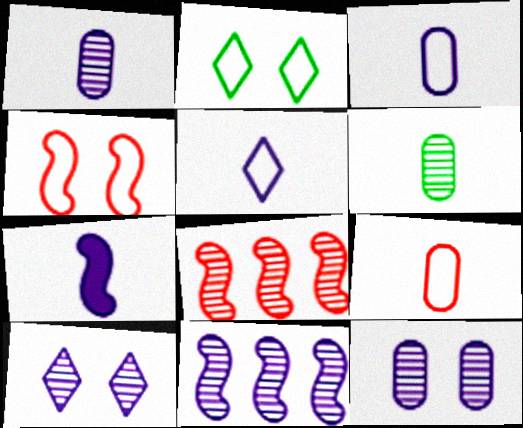[[1, 5, 7], 
[1, 10, 11], 
[6, 8, 10]]